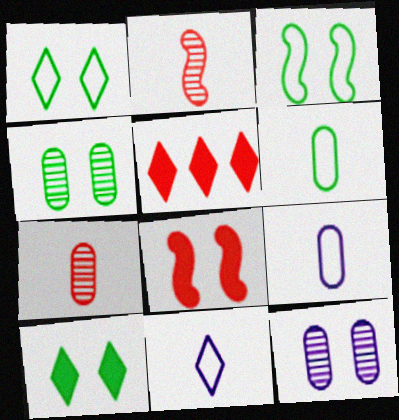[[1, 8, 12], 
[3, 4, 10]]